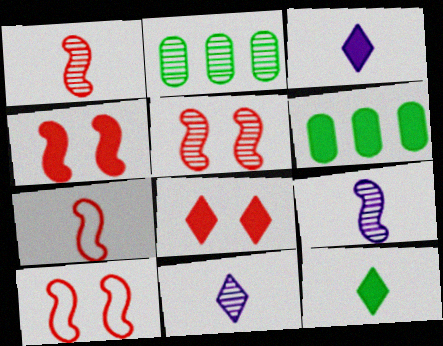[[2, 3, 10], 
[2, 5, 11], 
[3, 4, 6], 
[4, 5, 10], 
[6, 10, 11]]